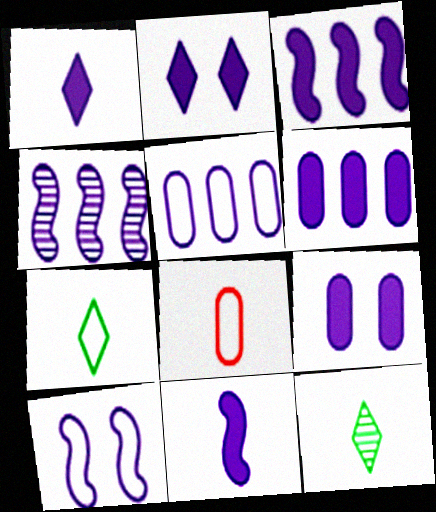[[1, 3, 9], 
[2, 6, 11], 
[4, 10, 11], 
[8, 11, 12]]